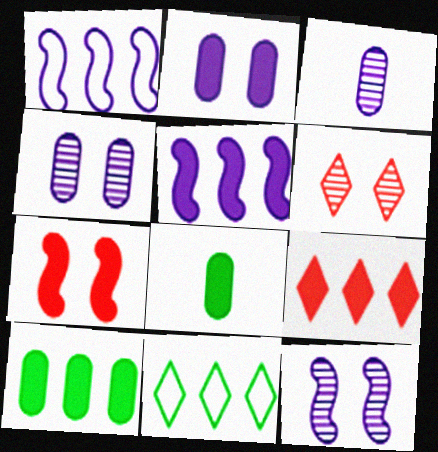[[1, 6, 8], 
[3, 7, 11], 
[5, 9, 10]]